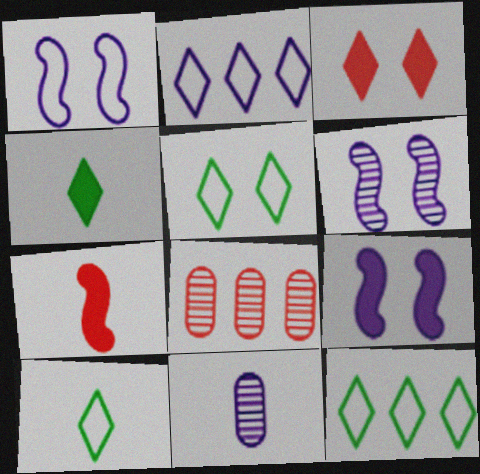[[1, 4, 8], 
[1, 6, 9], 
[2, 9, 11], 
[5, 10, 12], 
[7, 10, 11], 
[8, 9, 10]]